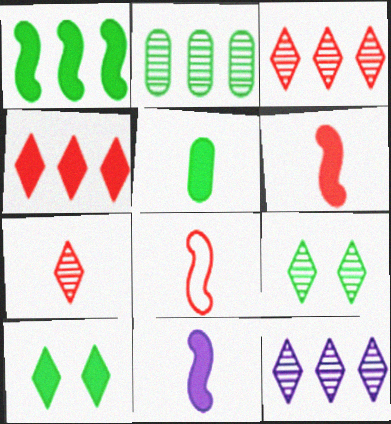[[1, 5, 10], 
[7, 9, 12]]